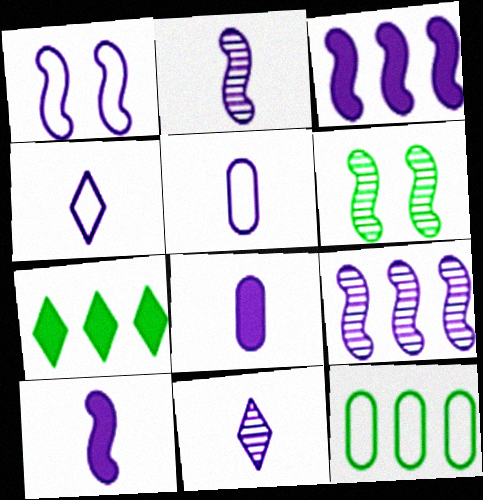[[1, 2, 3], 
[1, 9, 10], 
[2, 4, 8], 
[5, 10, 11]]